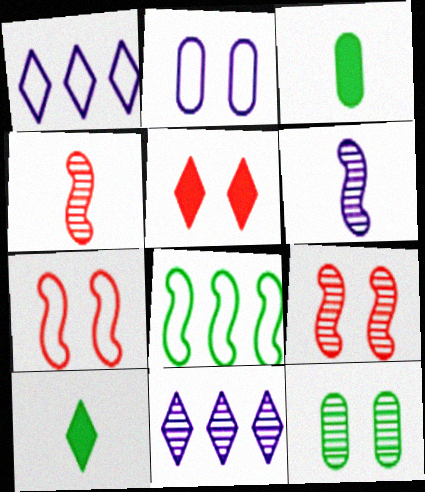[[1, 3, 9], 
[3, 7, 11], 
[4, 11, 12], 
[8, 10, 12]]